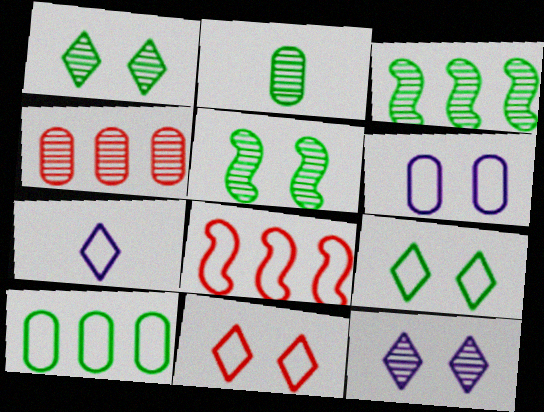[[1, 2, 3]]